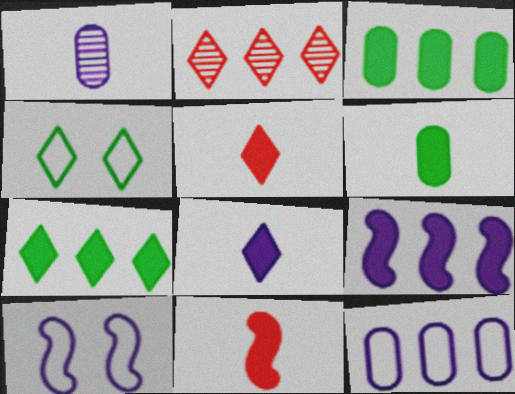[[2, 4, 8], 
[2, 6, 10], 
[6, 8, 11]]